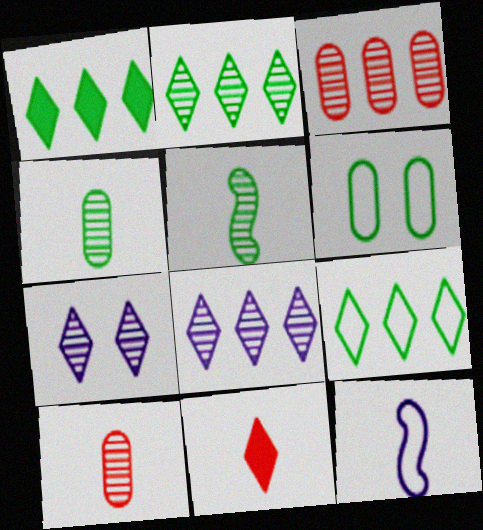[[1, 2, 9], 
[1, 5, 6], 
[3, 5, 7], 
[4, 11, 12], 
[7, 9, 11]]